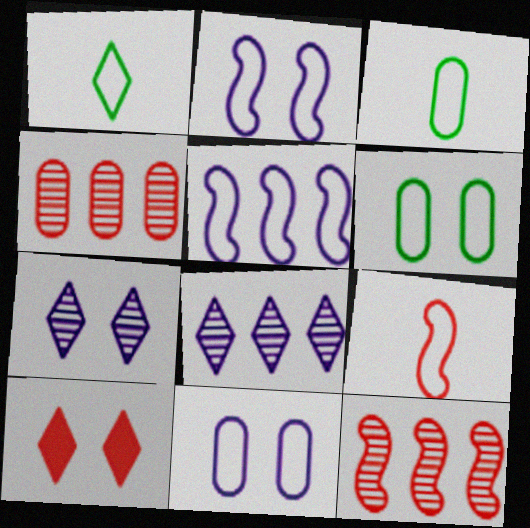[[1, 8, 10], 
[4, 9, 10]]